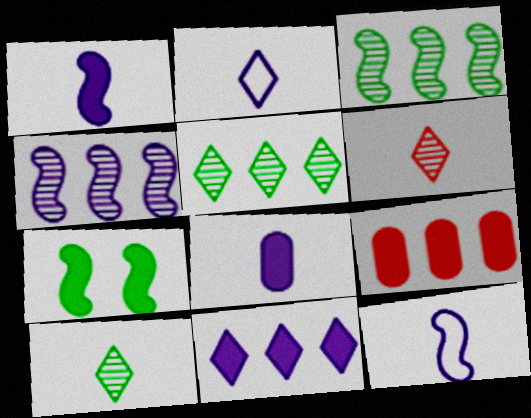[]